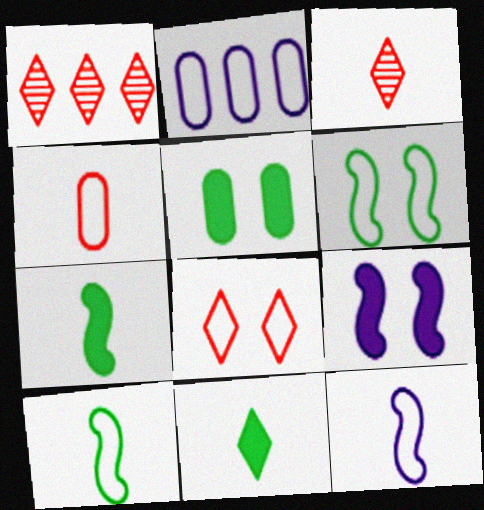[[1, 5, 12], 
[2, 8, 10]]